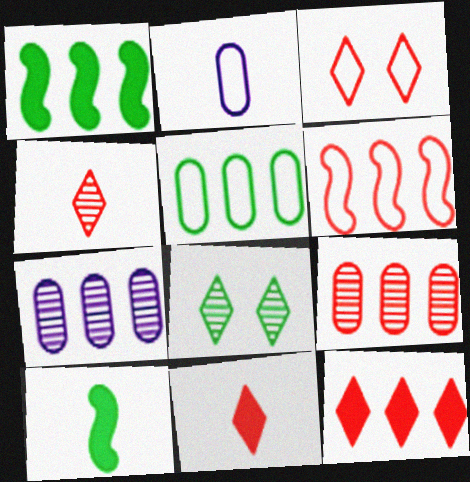[[2, 4, 10], 
[3, 4, 12], 
[3, 7, 10], 
[5, 8, 10], 
[6, 9, 12]]